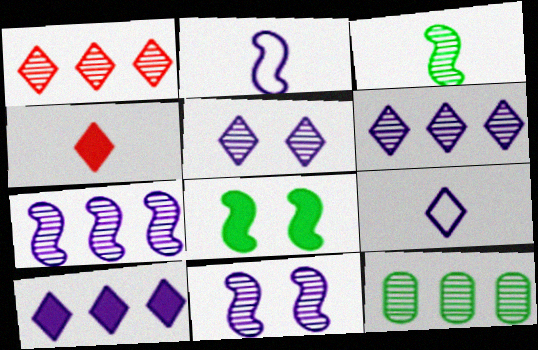[[1, 7, 12], 
[5, 9, 10]]